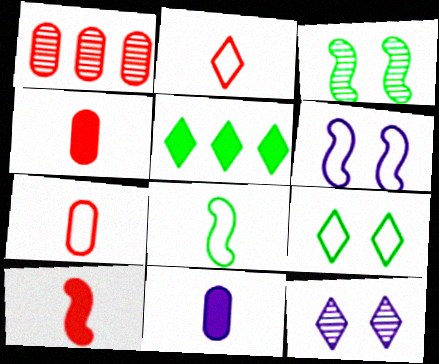[[2, 5, 12]]